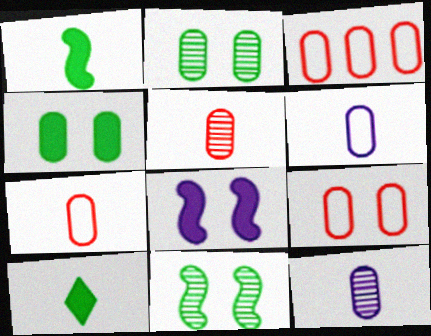[[3, 4, 12], 
[3, 7, 9]]